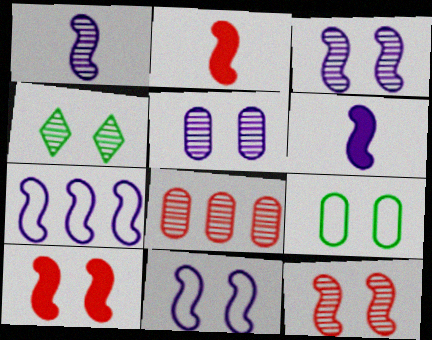[[1, 4, 8], 
[3, 6, 7], 
[4, 5, 12]]